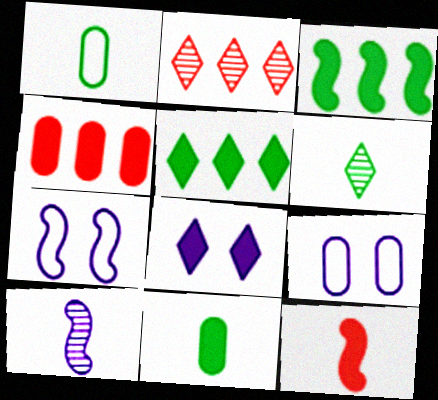[[2, 7, 11], 
[4, 6, 7]]